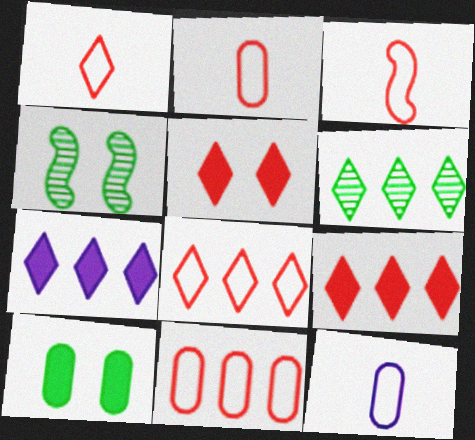[[1, 2, 3], 
[2, 4, 7], 
[4, 9, 12], 
[6, 7, 8]]